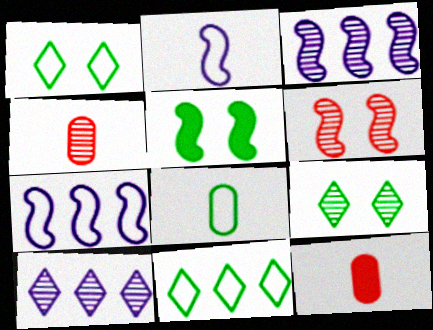[[1, 3, 12], 
[3, 4, 9], 
[7, 9, 12]]